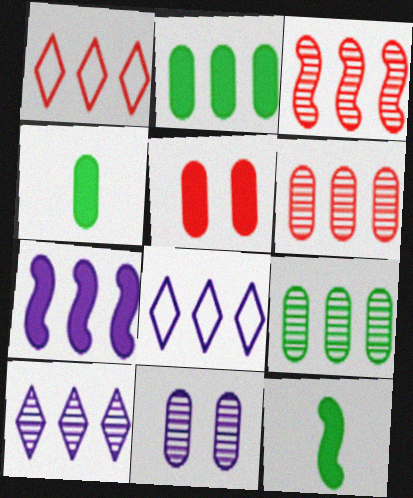[[1, 7, 9], 
[1, 11, 12], 
[2, 3, 8], 
[3, 9, 10]]